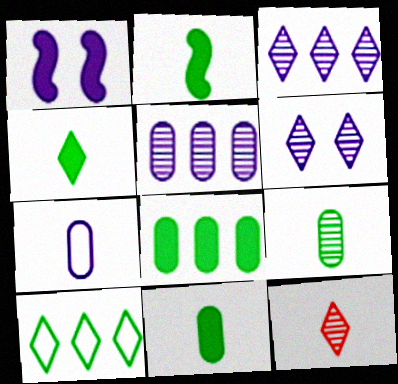[[1, 3, 7], 
[2, 4, 11], 
[2, 7, 12]]